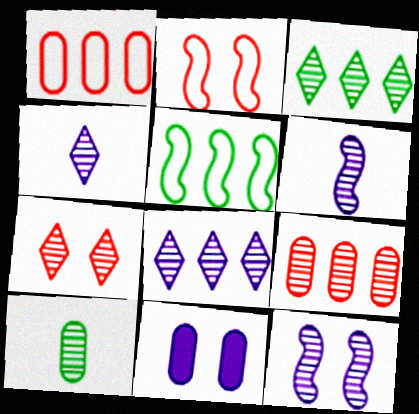[[1, 10, 11], 
[3, 4, 7]]